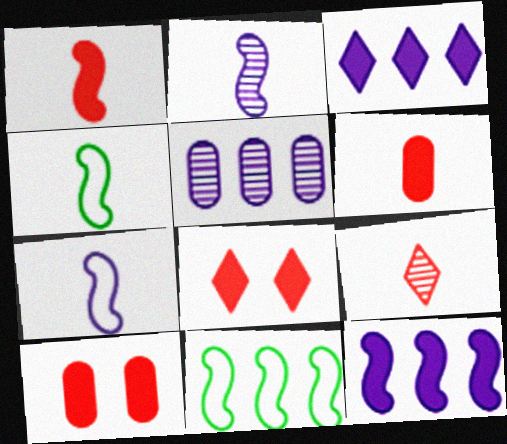[[1, 2, 4], 
[4, 5, 8]]